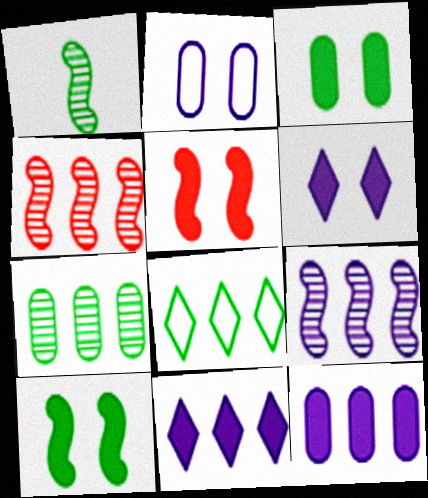[[1, 3, 8], 
[3, 5, 6], 
[4, 8, 12]]